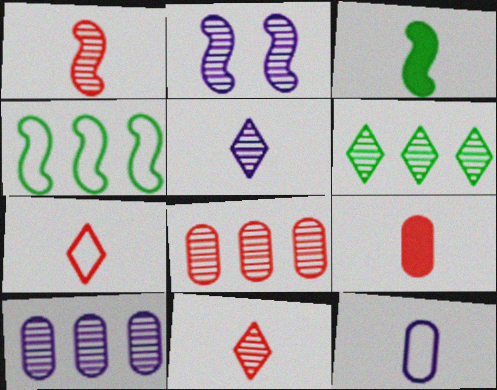[[1, 7, 9], 
[2, 5, 10], 
[3, 11, 12]]